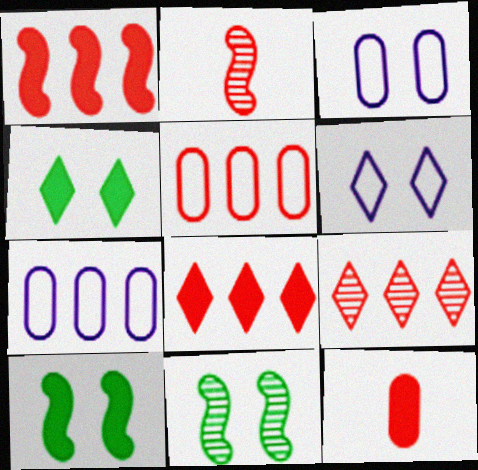[[1, 5, 9], 
[2, 4, 7]]